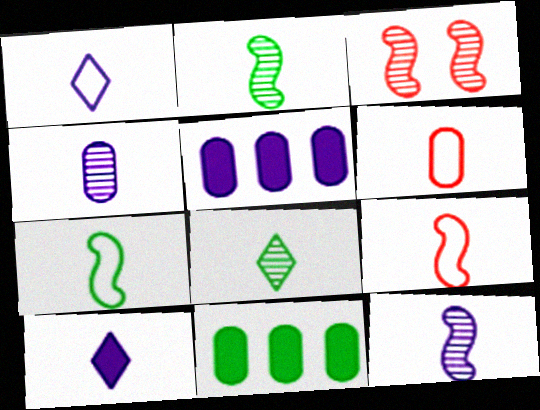[[1, 3, 11], 
[1, 6, 7], 
[2, 6, 10]]